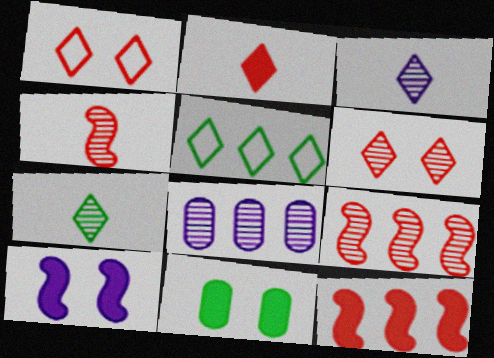[[5, 8, 12]]